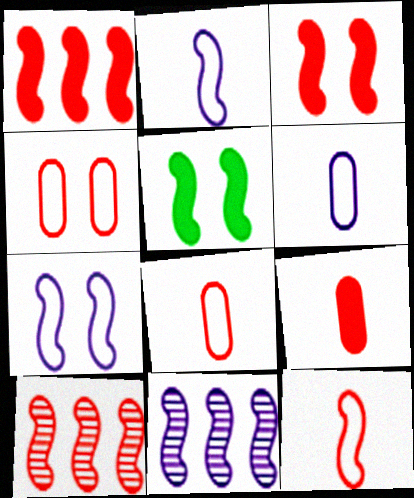[[2, 5, 10], 
[3, 10, 12], 
[5, 11, 12]]